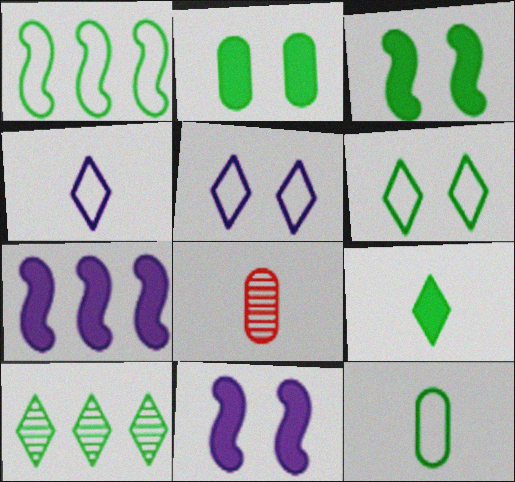[[1, 6, 12], 
[3, 10, 12], 
[6, 7, 8], 
[6, 9, 10]]